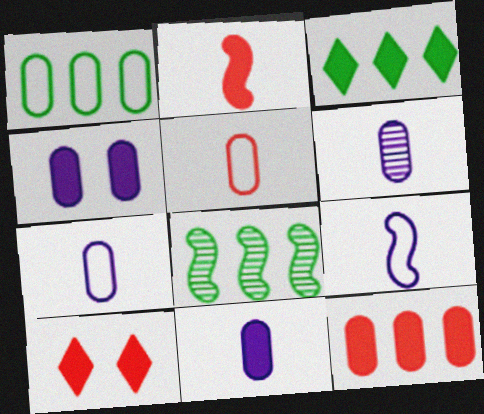[[1, 3, 8], 
[2, 3, 4], 
[2, 10, 12], 
[6, 7, 11], 
[7, 8, 10]]